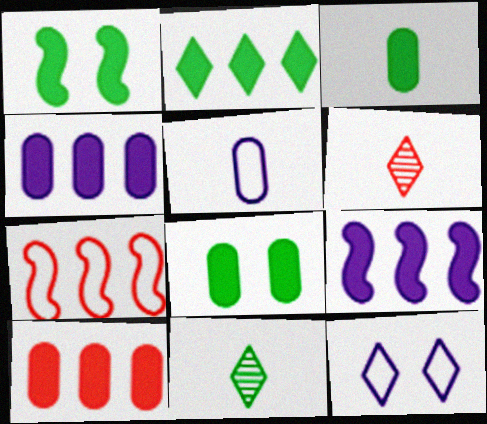[[1, 2, 3], 
[2, 6, 12], 
[2, 9, 10]]